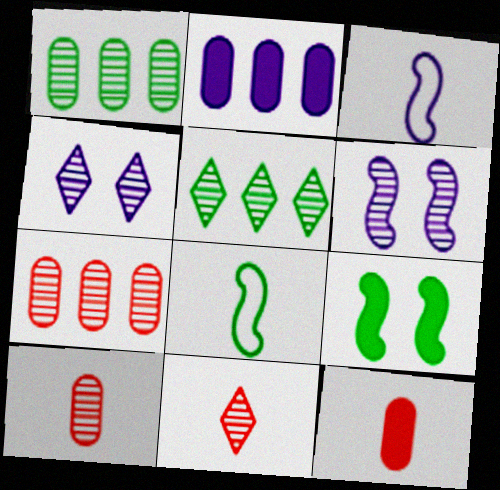[[1, 6, 11], 
[2, 3, 4], 
[4, 5, 11], 
[5, 6, 10]]